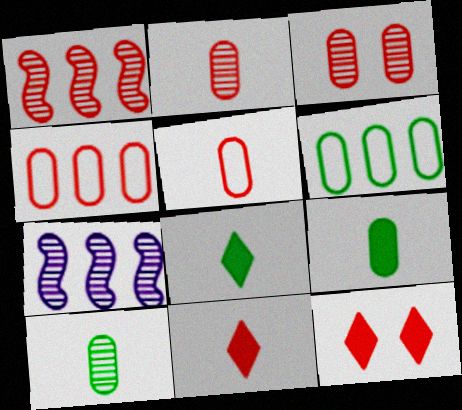[[1, 5, 12]]